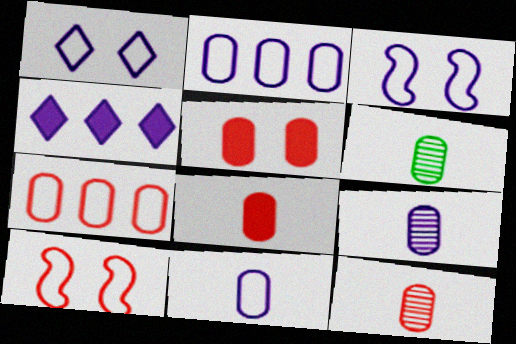[[2, 5, 6], 
[3, 4, 9], 
[4, 6, 10], 
[5, 7, 12], 
[6, 8, 11], 
[6, 9, 12]]